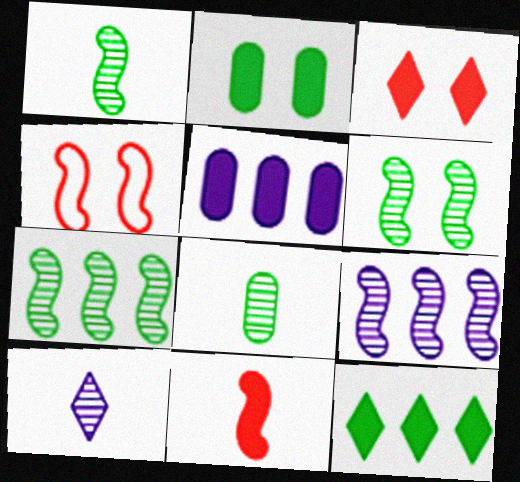[[1, 6, 7]]